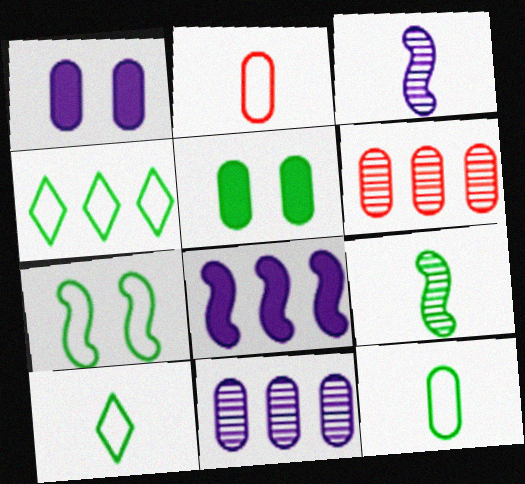[[1, 6, 12], 
[2, 5, 11], 
[4, 5, 9], 
[4, 6, 8], 
[4, 7, 12]]